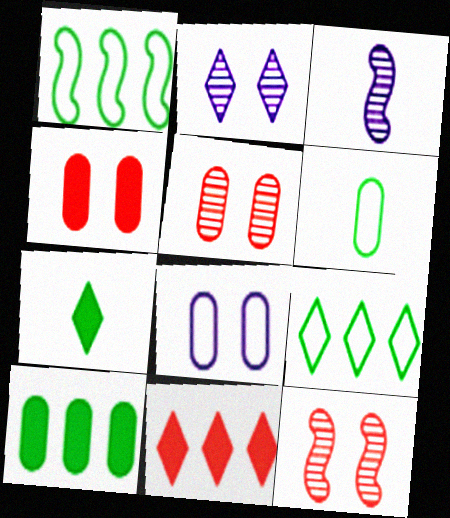[[3, 4, 9]]